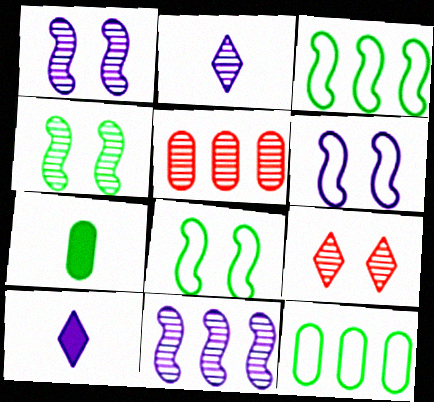[[2, 4, 5], 
[5, 8, 10]]